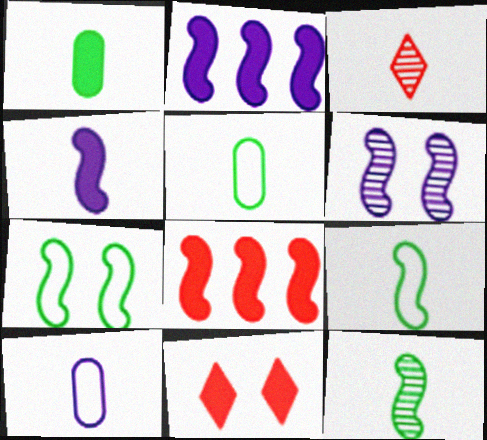[[1, 2, 11], 
[3, 4, 5], 
[6, 8, 9]]